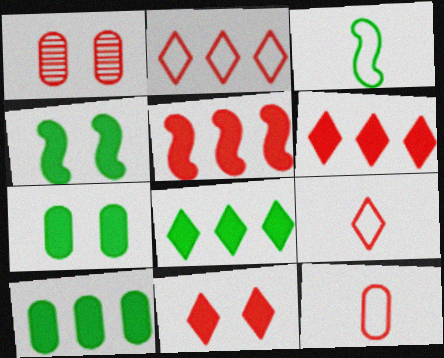[[1, 5, 9]]